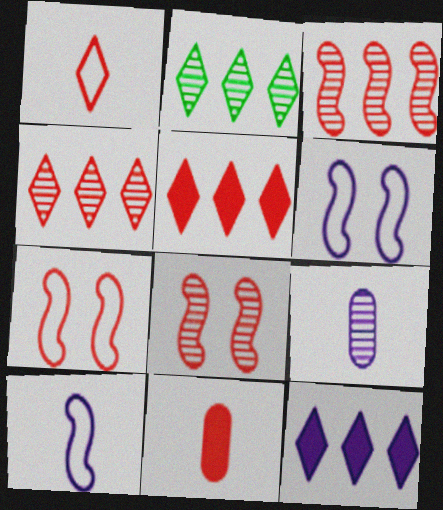[[2, 6, 11], 
[2, 8, 9], 
[4, 7, 11], 
[6, 9, 12]]